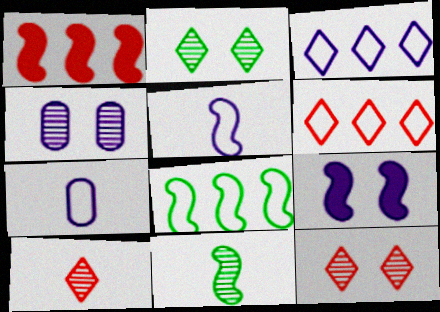[[1, 2, 7]]